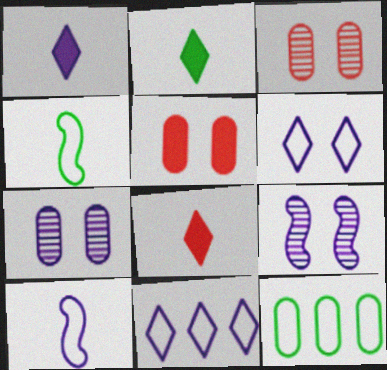[[1, 2, 8], 
[8, 9, 12]]